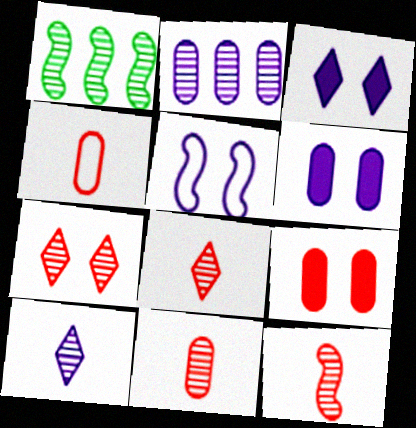[[1, 3, 4], 
[8, 11, 12]]